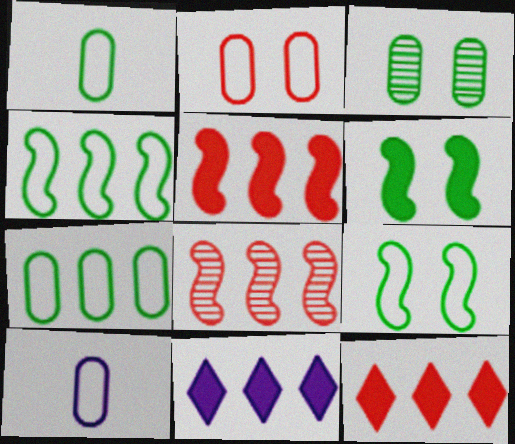[[2, 7, 10], 
[7, 8, 11]]